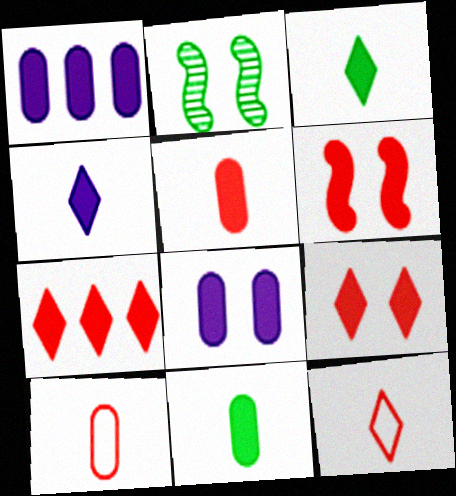[[1, 2, 12], 
[1, 3, 6], 
[5, 6, 7]]